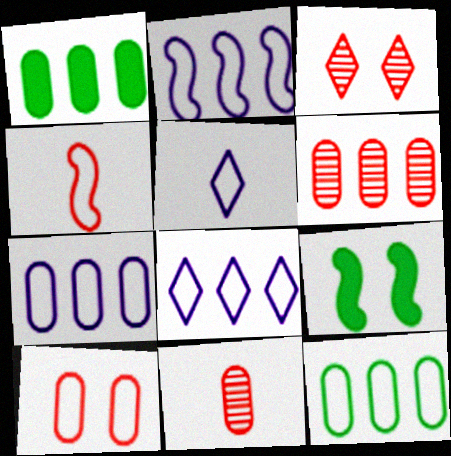[[1, 6, 7], 
[2, 7, 8], 
[5, 6, 9], 
[8, 9, 11]]